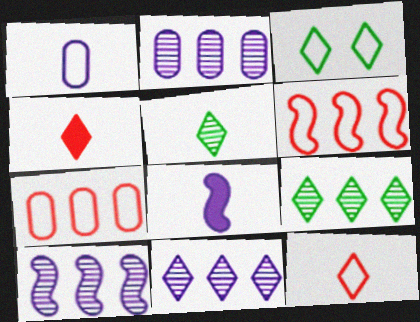[[1, 3, 6], 
[2, 10, 11], 
[3, 4, 11]]